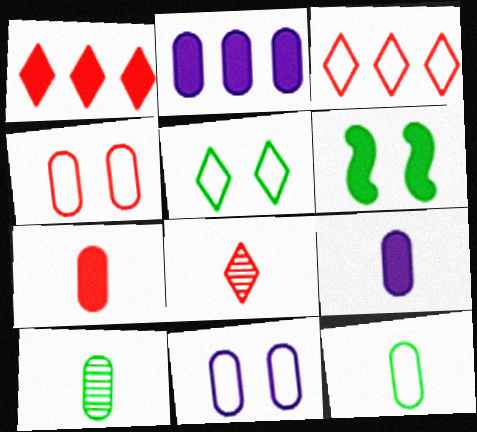[[1, 6, 9], 
[2, 4, 10]]